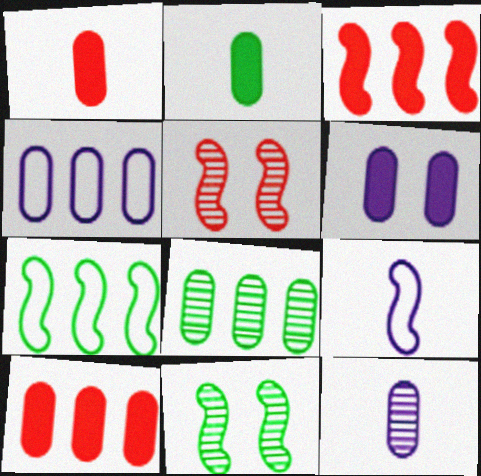[[2, 6, 10], 
[3, 9, 11], 
[4, 6, 12], 
[4, 8, 10]]